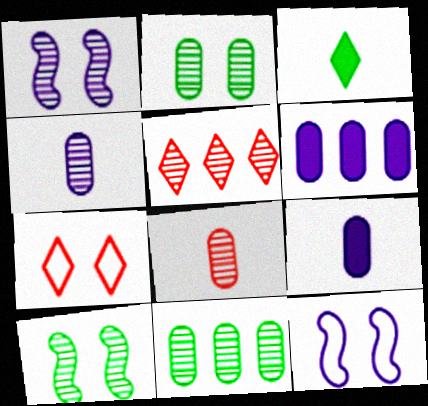[[4, 5, 10]]